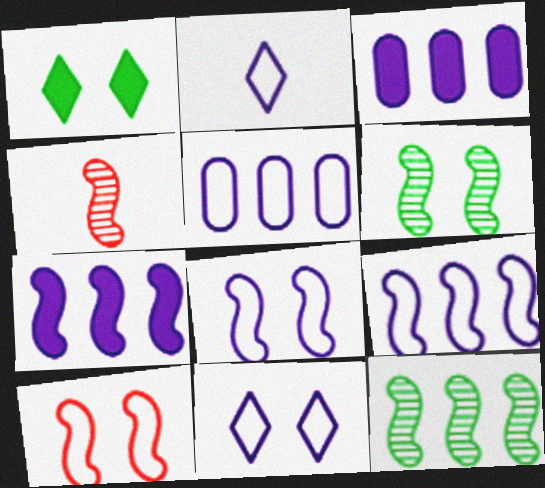[[1, 4, 5], 
[2, 5, 8]]